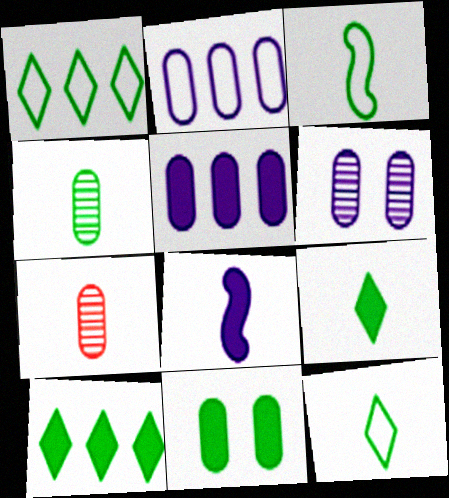[[2, 7, 11], 
[3, 4, 9], 
[7, 8, 12]]